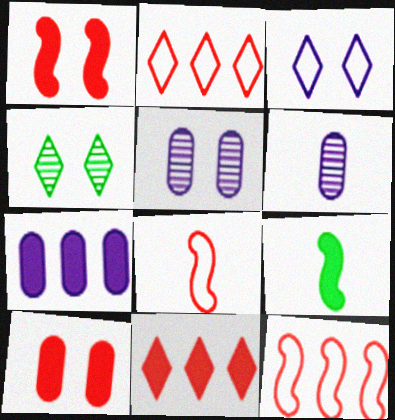[[2, 5, 9], 
[4, 7, 8]]